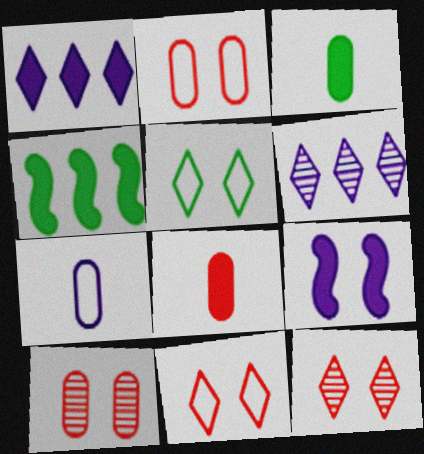[[4, 7, 12], 
[5, 9, 10], 
[6, 7, 9]]